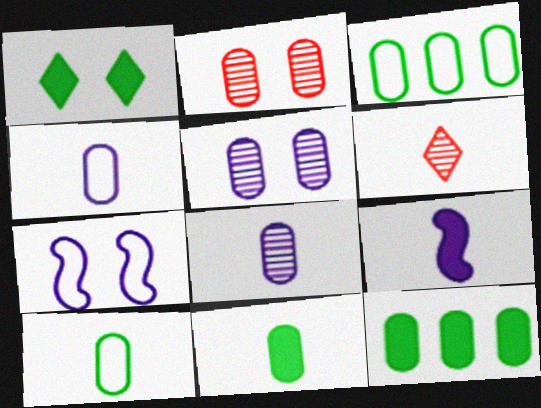[[1, 2, 7], 
[2, 4, 12], 
[6, 7, 12], 
[6, 9, 10]]